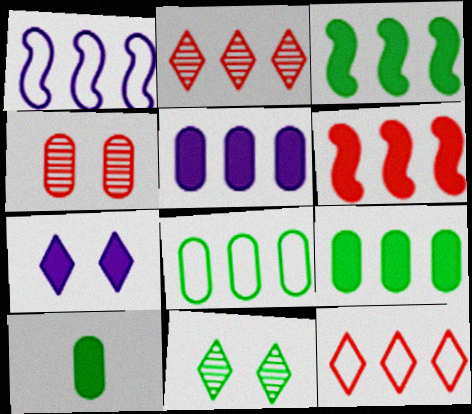[[1, 2, 9], 
[1, 8, 12], 
[6, 7, 10]]